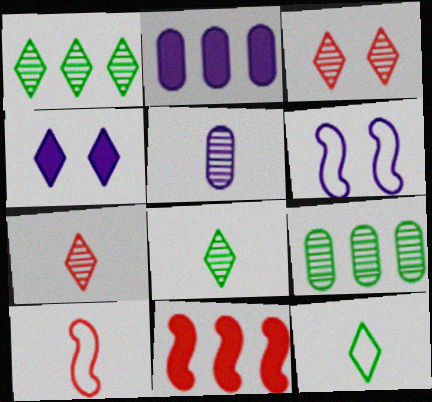[[4, 9, 10]]